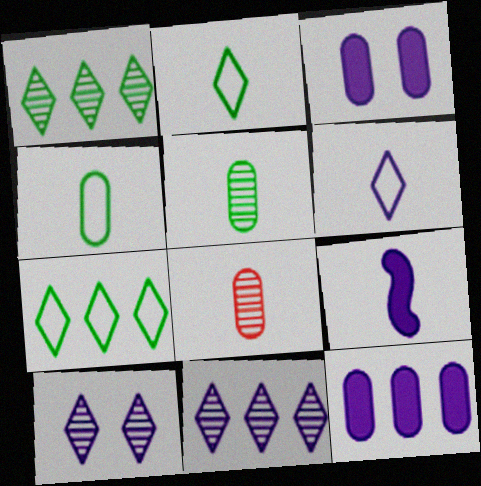[[2, 8, 9]]